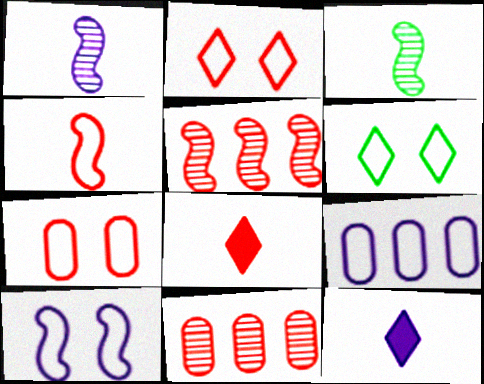[[4, 6, 9], 
[5, 7, 8], 
[6, 7, 10]]